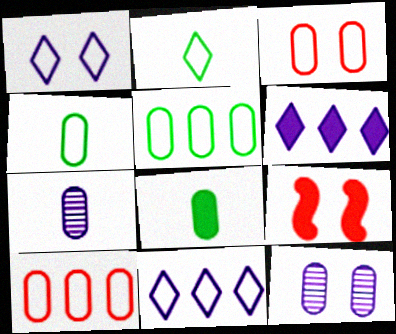[[6, 8, 9], 
[8, 10, 12]]